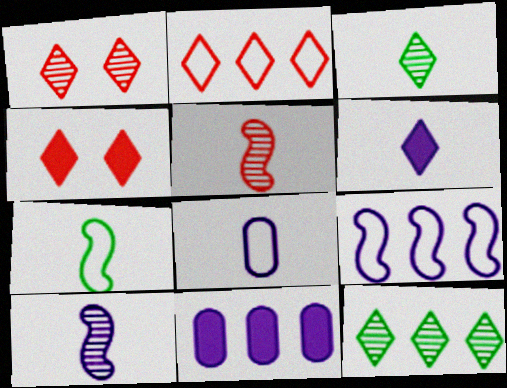[[1, 7, 11], 
[6, 8, 10]]